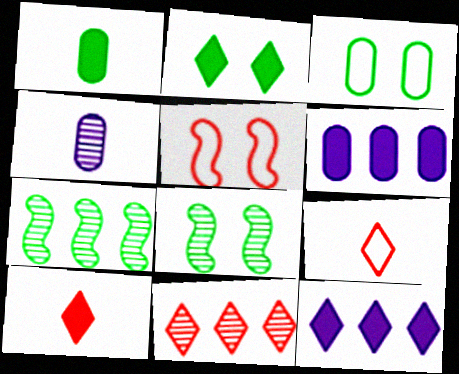[[2, 3, 8], 
[2, 10, 12], 
[4, 8, 11], 
[6, 8, 9]]